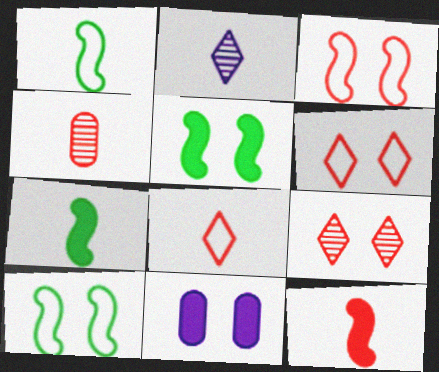[[4, 8, 12], 
[9, 10, 11]]